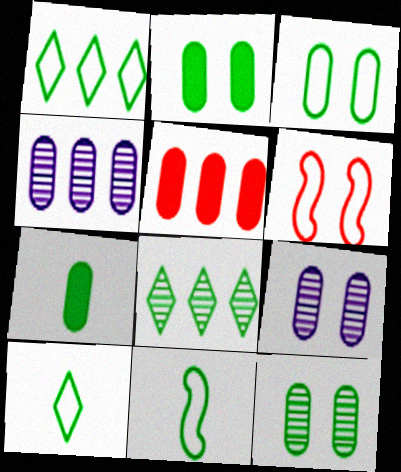[[1, 3, 11], 
[2, 3, 12], 
[2, 8, 11]]